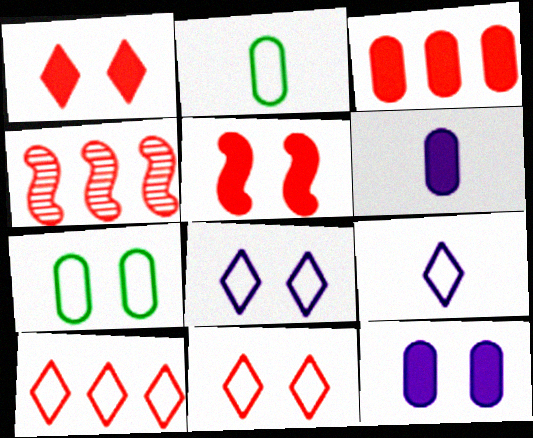[[3, 4, 10]]